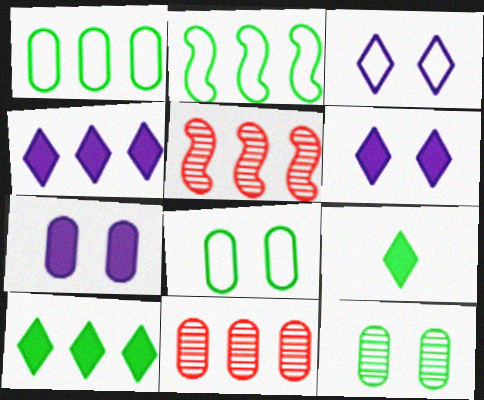[[1, 4, 5], 
[2, 4, 11], 
[2, 9, 12]]